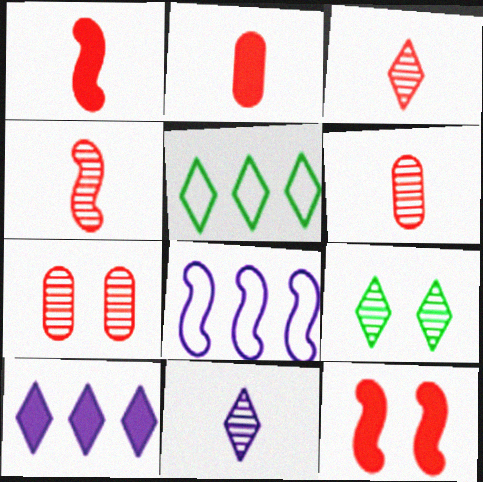[[2, 8, 9], 
[3, 4, 6]]